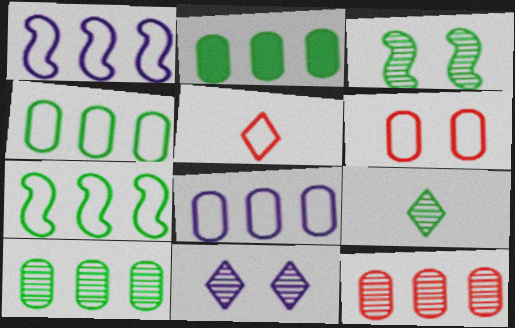[[2, 4, 10], 
[2, 8, 12], 
[3, 9, 10]]